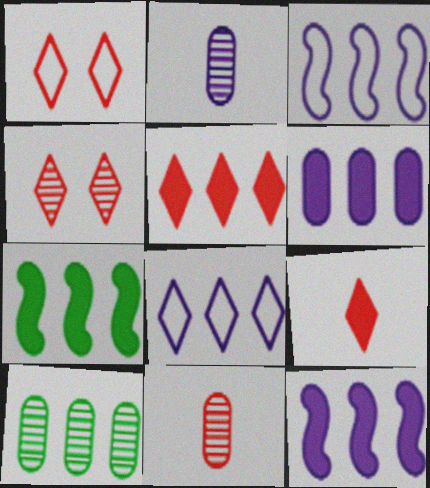[[1, 2, 7], 
[3, 5, 10], 
[5, 6, 7]]